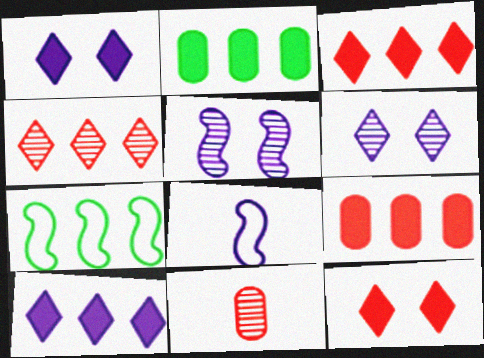[[1, 7, 11]]